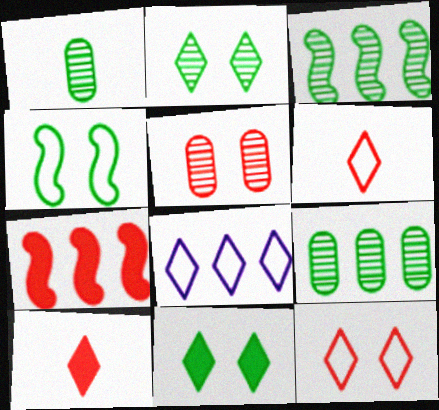[[1, 2, 3], 
[2, 8, 10], 
[5, 6, 7], 
[7, 8, 9]]